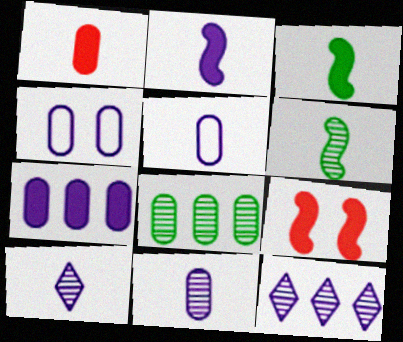[[1, 4, 8], 
[2, 4, 12], 
[2, 5, 10], 
[4, 7, 11]]